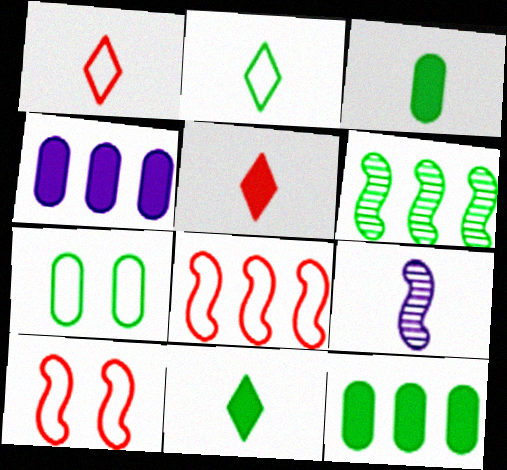[[1, 3, 9], 
[6, 7, 11]]